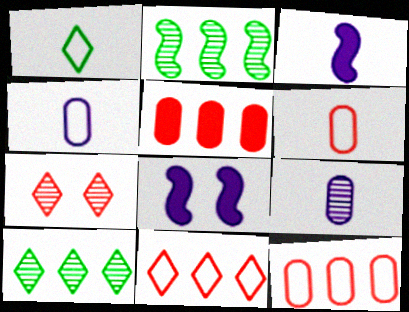[[2, 7, 9], 
[6, 8, 10]]